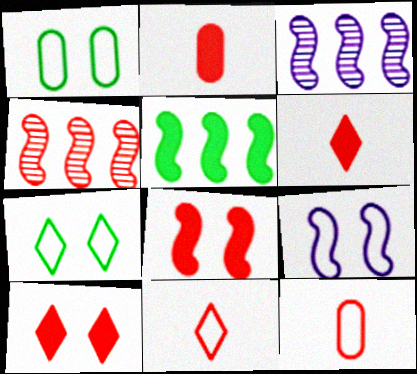[[1, 3, 6], 
[2, 3, 7], 
[4, 10, 12]]